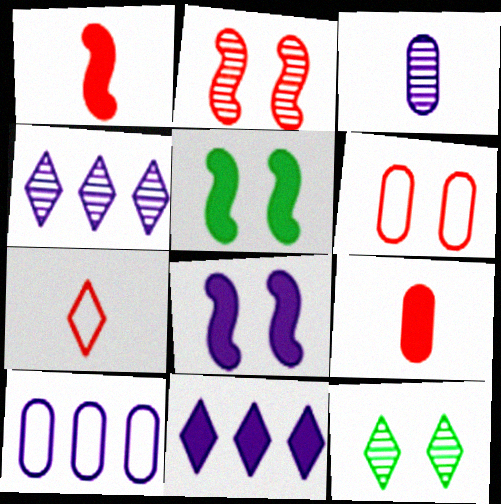[[1, 10, 12], 
[5, 9, 11], 
[6, 8, 12], 
[7, 11, 12]]